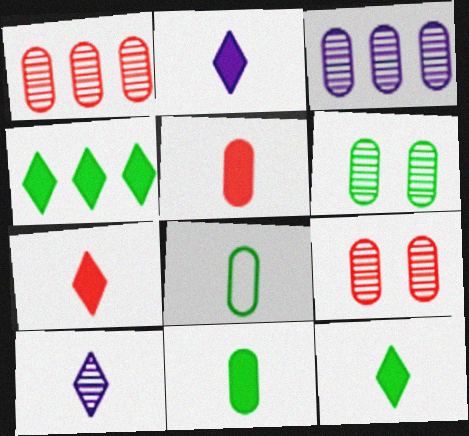[[2, 7, 12]]